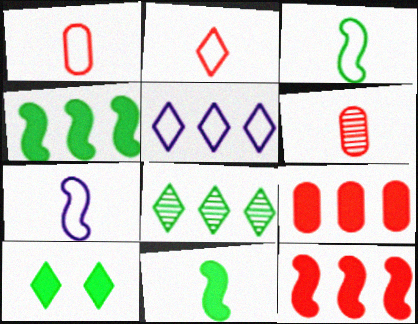[]